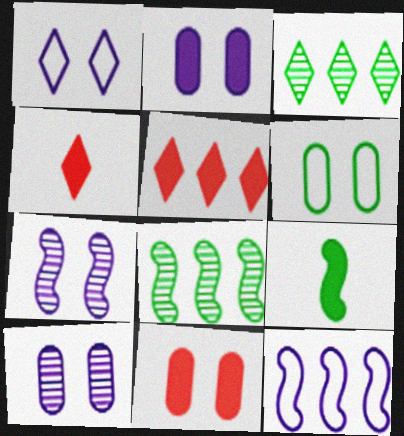[[1, 2, 7], 
[1, 3, 4], 
[2, 5, 9], 
[3, 6, 9], 
[6, 10, 11]]